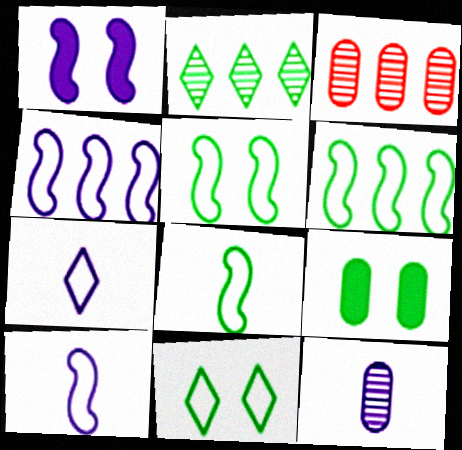[[2, 8, 9], 
[5, 6, 8]]